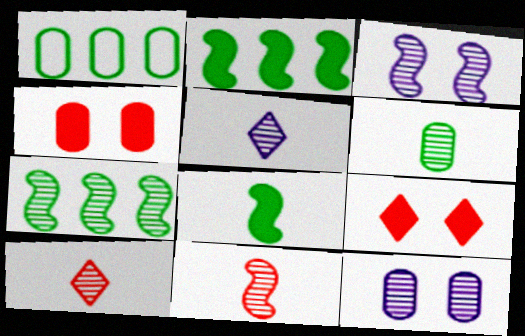[[3, 7, 11], 
[5, 6, 11], 
[7, 10, 12]]